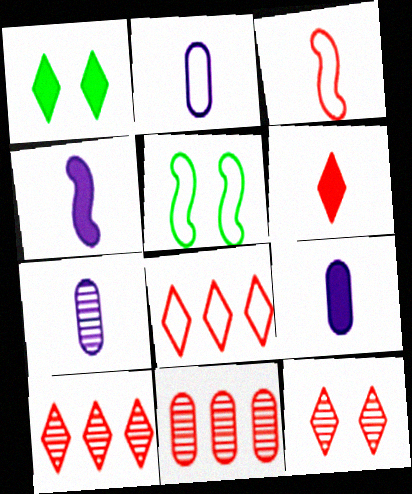[[2, 5, 8], 
[2, 7, 9], 
[5, 9, 10], 
[6, 8, 12]]